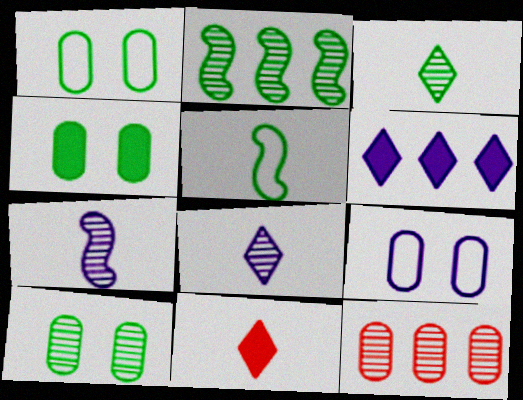[[1, 4, 10], 
[2, 3, 10], 
[2, 9, 11], 
[6, 7, 9]]